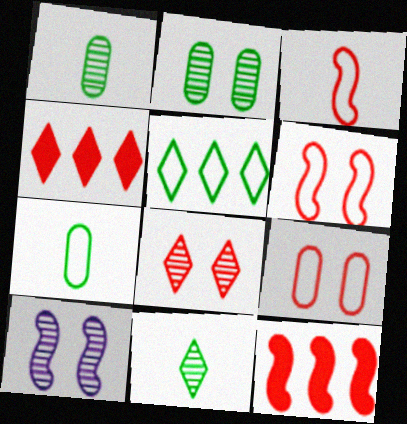[[2, 8, 10], 
[4, 7, 10]]